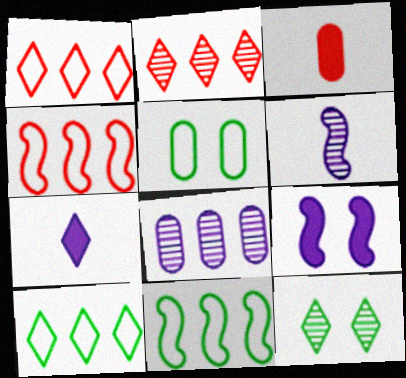[[1, 7, 12], 
[3, 5, 8]]